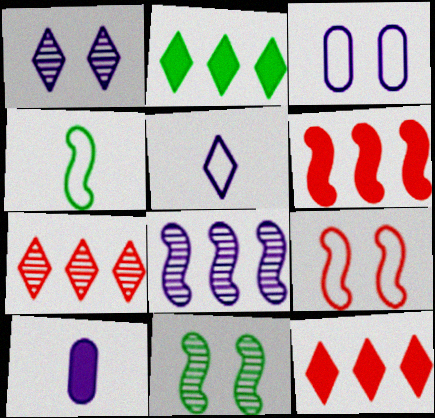[]